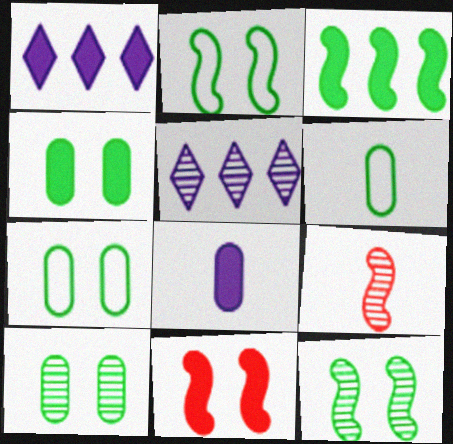[[1, 7, 9], 
[4, 7, 10], 
[5, 6, 11], 
[5, 9, 10]]